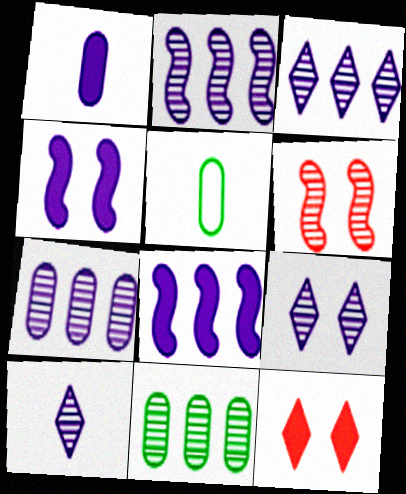[[2, 3, 7], 
[2, 5, 12], 
[3, 9, 10], 
[6, 10, 11]]